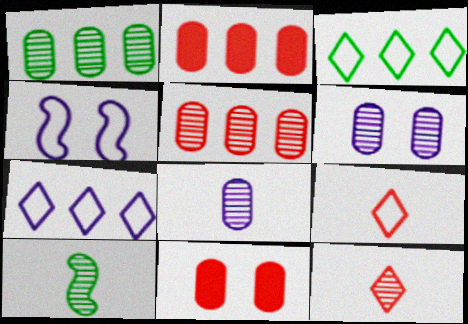[[7, 10, 11], 
[8, 10, 12]]